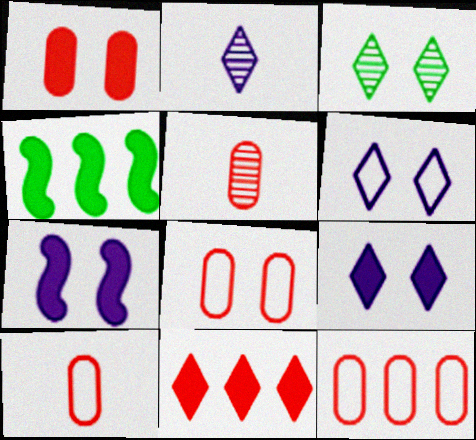[[1, 5, 12], 
[2, 4, 8], 
[3, 7, 8], 
[4, 5, 6], 
[8, 10, 12]]